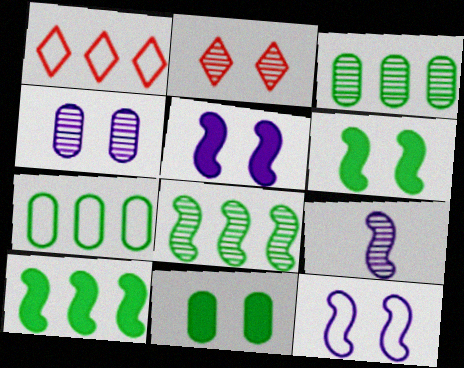[[1, 9, 11], 
[2, 3, 9], 
[2, 11, 12]]